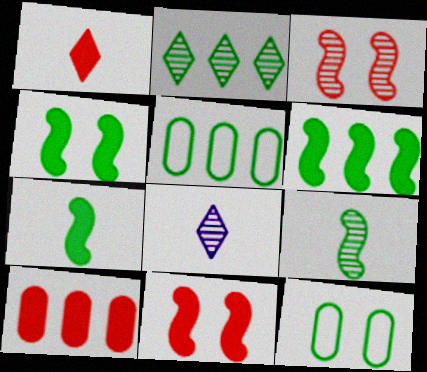[[1, 10, 11], 
[2, 5, 6], 
[2, 7, 12], 
[4, 6, 7], 
[5, 8, 11]]